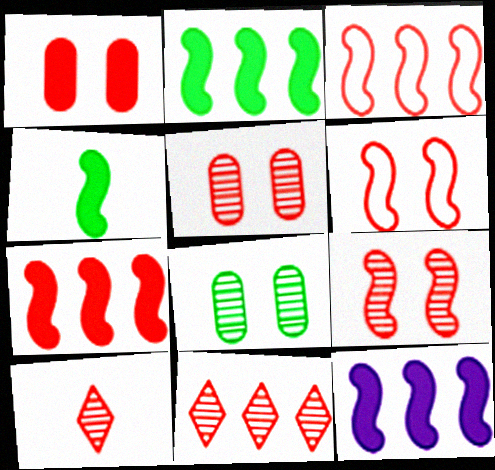[[1, 3, 10], 
[2, 7, 12]]